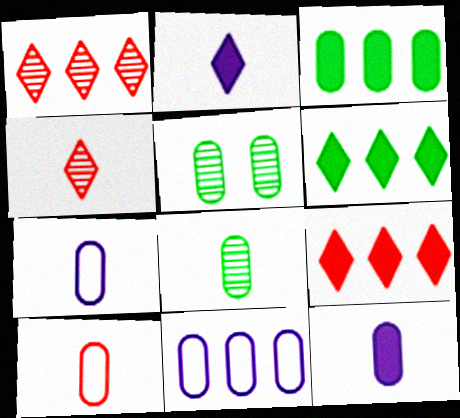[[8, 10, 12]]